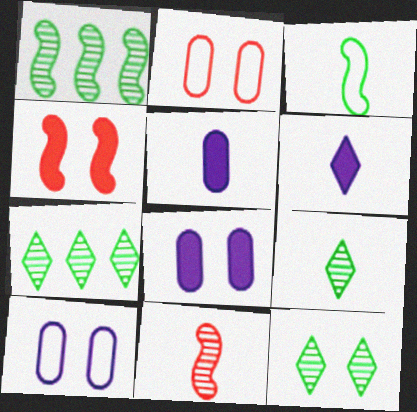[[1, 2, 6], 
[4, 10, 12], 
[7, 9, 12]]